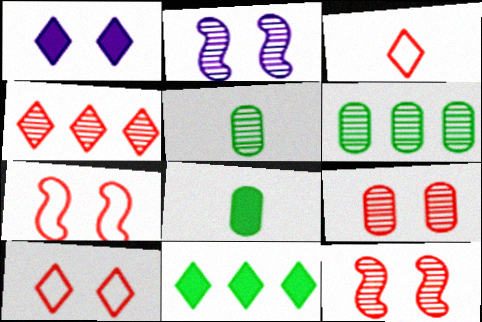[[2, 4, 5]]